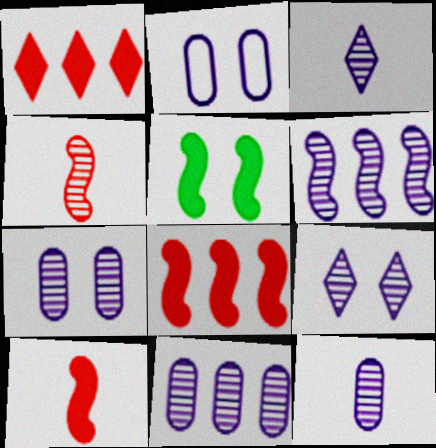[[3, 6, 7], 
[6, 9, 12], 
[7, 11, 12]]